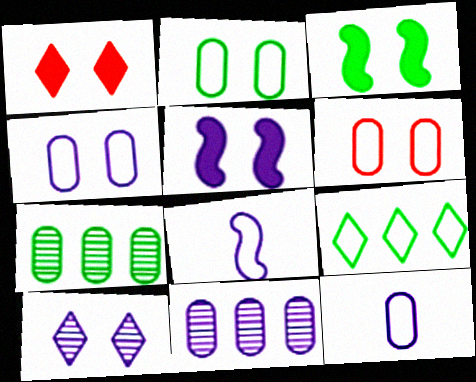[[1, 7, 8], 
[2, 4, 6], 
[3, 6, 10], 
[4, 5, 10], 
[6, 8, 9]]